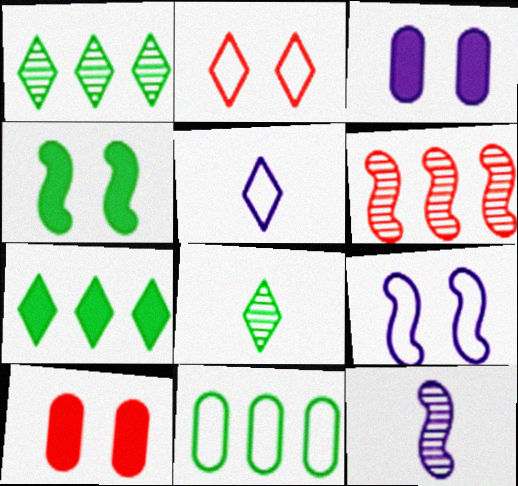[[4, 8, 11]]